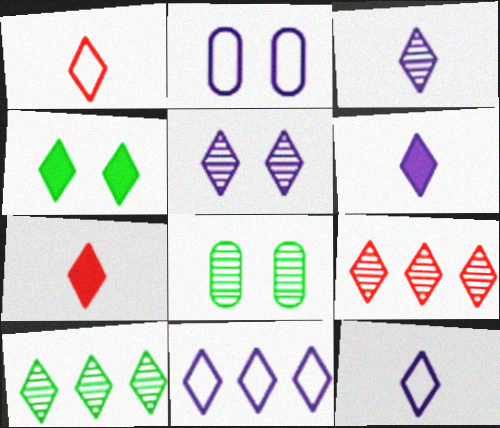[[3, 6, 12], 
[4, 9, 12], 
[5, 6, 11]]